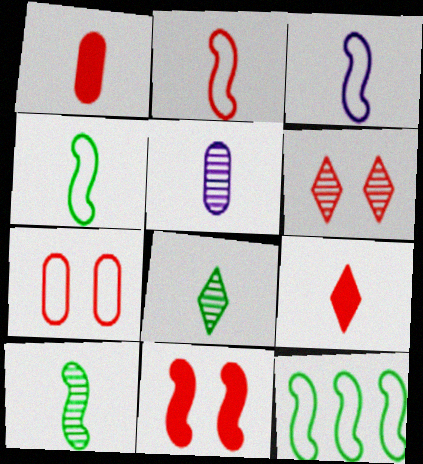[[1, 3, 8], 
[2, 3, 4], 
[4, 5, 9], 
[6, 7, 11]]